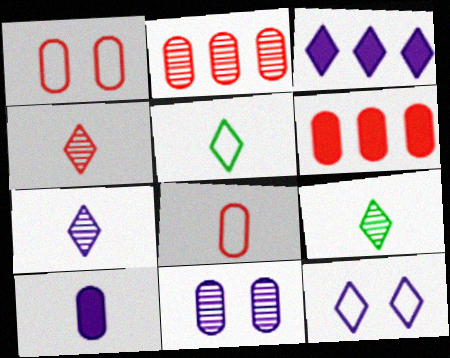[[3, 7, 12], 
[4, 7, 9]]